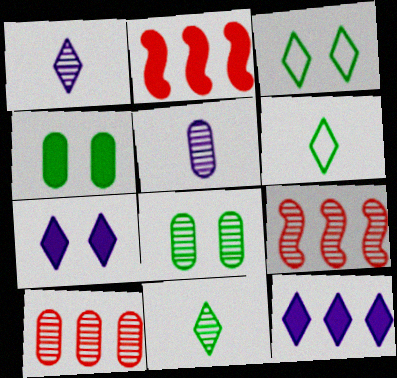[[1, 8, 9], 
[2, 3, 5], 
[5, 8, 10]]